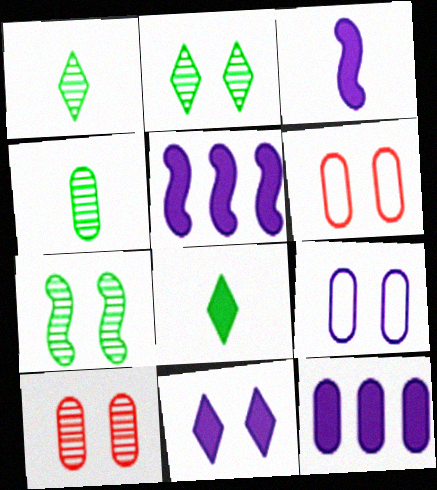[[1, 5, 6], 
[3, 11, 12], 
[4, 6, 12], 
[6, 7, 11]]